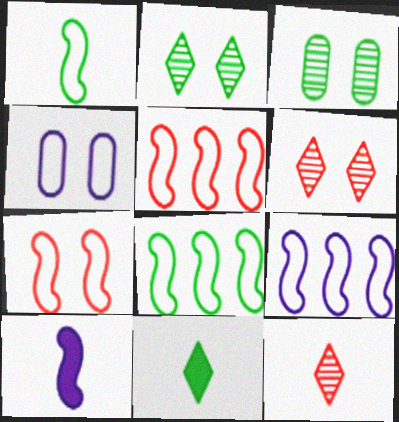[[1, 7, 9], 
[3, 8, 11], 
[5, 8, 9]]